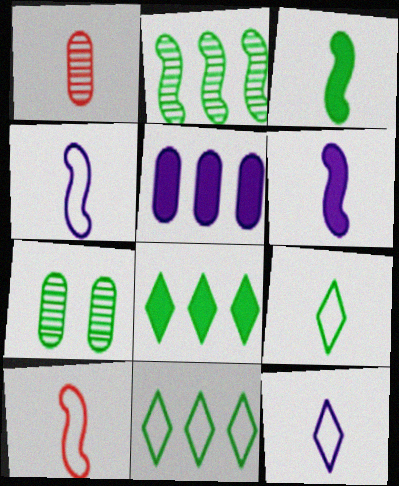[[1, 3, 12], 
[1, 6, 9], 
[3, 7, 11]]